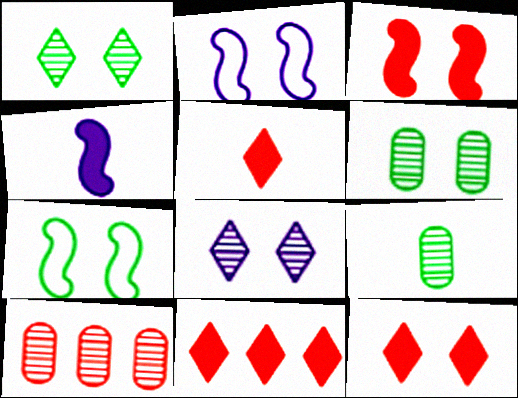[[2, 6, 12], 
[2, 9, 11], 
[5, 11, 12]]